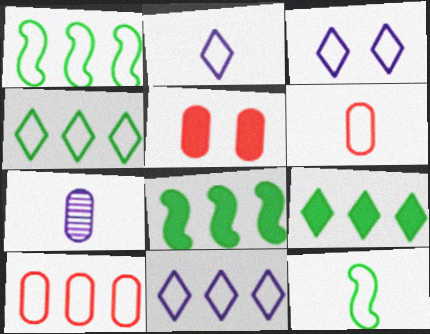[[1, 3, 6], 
[1, 10, 11], 
[2, 3, 11], 
[2, 6, 12], 
[3, 10, 12]]